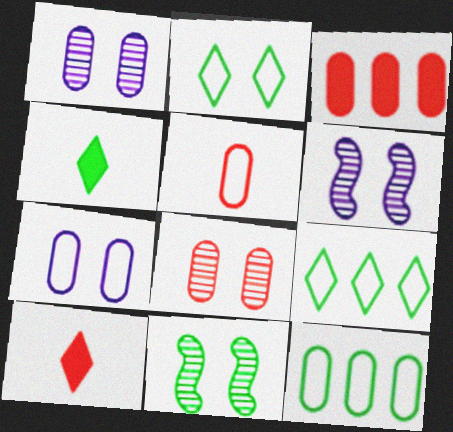[[3, 5, 8], 
[4, 11, 12], 
[5, 7, 12], 
[6, 10, 12]]